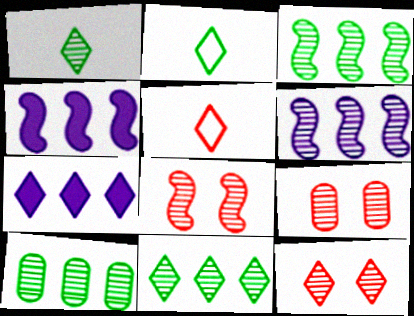[[1, 6, 9], 
[2, 4, 9], 
[2, 7, 12], 
[3, 10, 11], 
[8, 9, 12]]